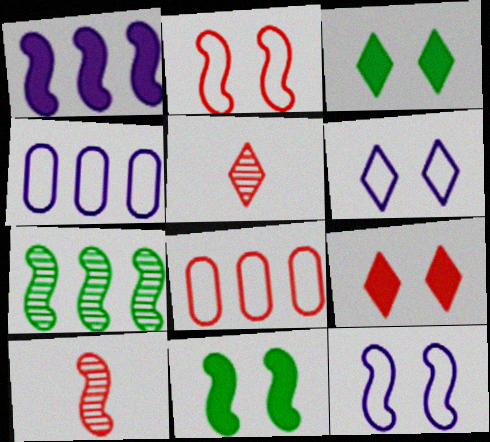[[3, 4, 10], 
[4, 5, 11], 
[8, 9, 10]]